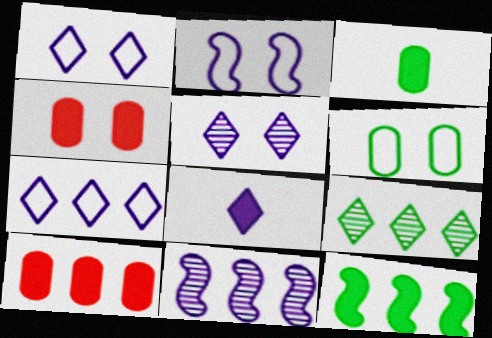[[4, 8, 12], 
[5, 7, 8]]